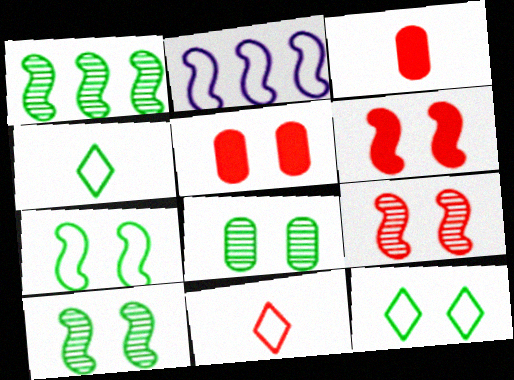[]